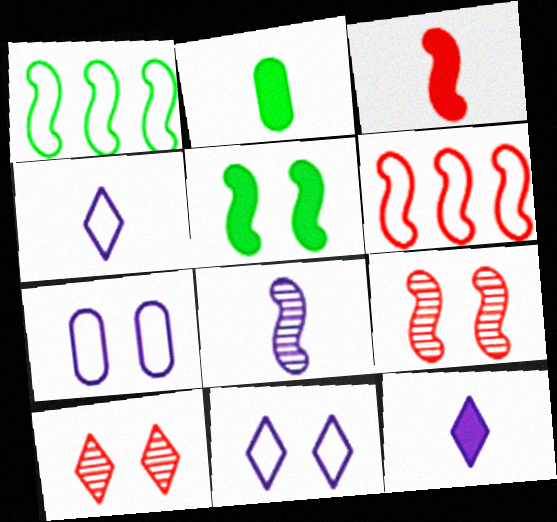[[2, 3, 12], 
[3, 6, 9], 
[5, 6, 8], 
[5, 7, 10]]